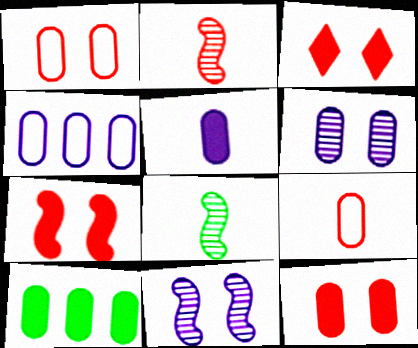[[3, 4, 8], 
[3, 7, 12], 
[4, 5, 6], 
[5, 10, 12], 
[6, 9, 10]]